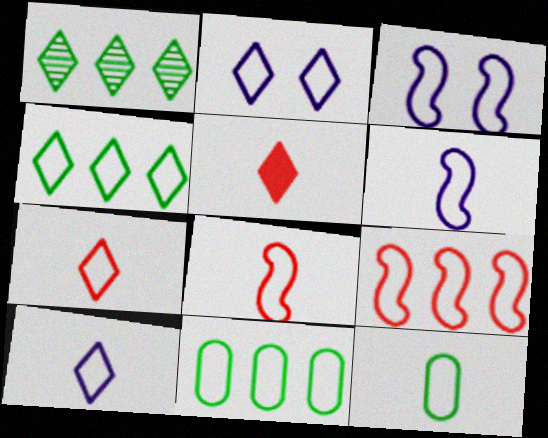[[1, 2, 5], 
[2, 4, 7], 
[2, 8, 11], 
[2, 9, 12], 
[3, 7, 11], 
[6, 7, 12], 
[8, 10, 12]]